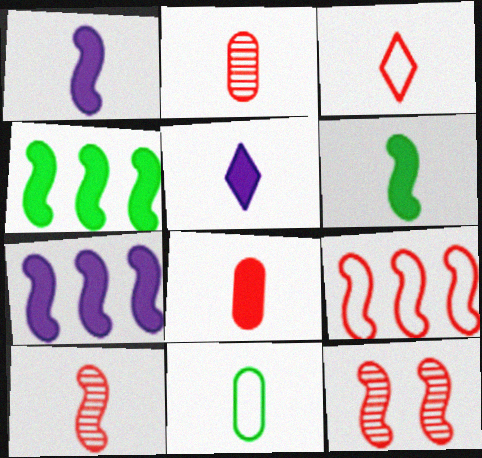[[3, 8, 10], 
[5, 6, 8], 
[5, 10, 11]]